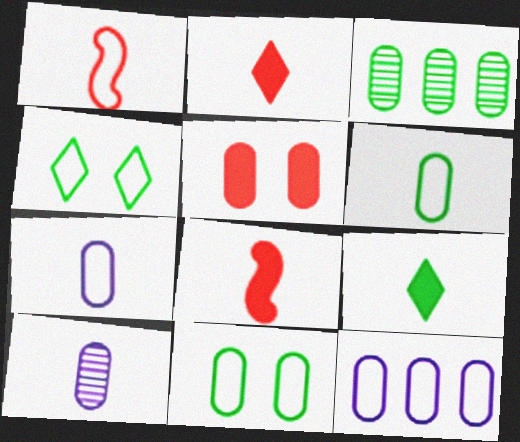[[1, 4, 12], 
[1, 9, 10], 
[3, 5, 7]]